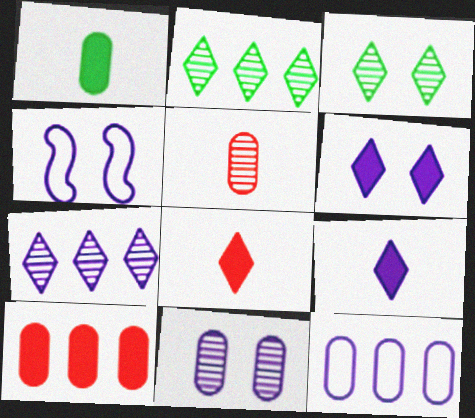[[4, 6, 11]]